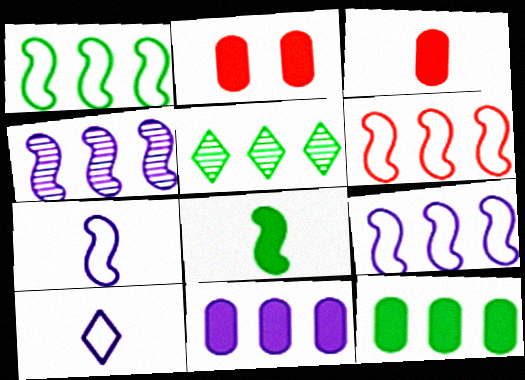[[1, 5, 12], 
[1, 6, 9], 
[2, 5, 7], 
[5, 6, 11]]